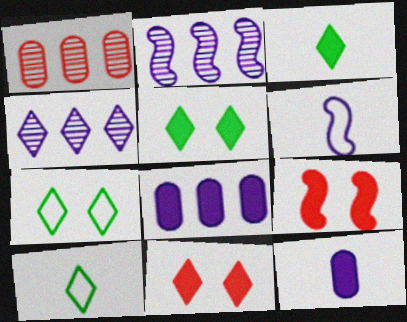[[1, 5, 6], 
[3, 8, 9], 
[4, 10, 11]]